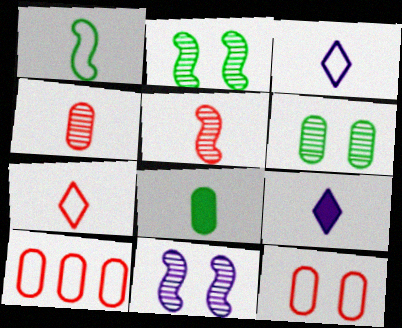[[1, 4, 9], 
[2, 9, 10], 
[3, 5, 8]]